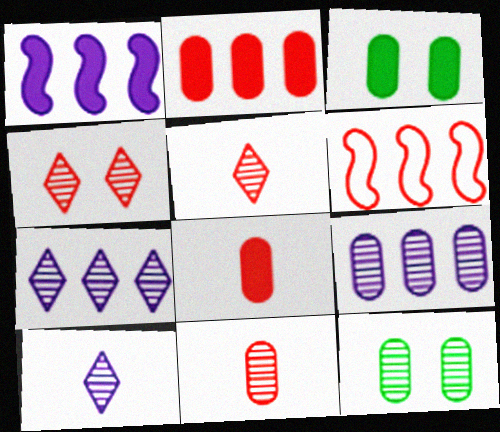[[3, 6, 10], 
[4, 6, 8], 
[9, 11, 12]]